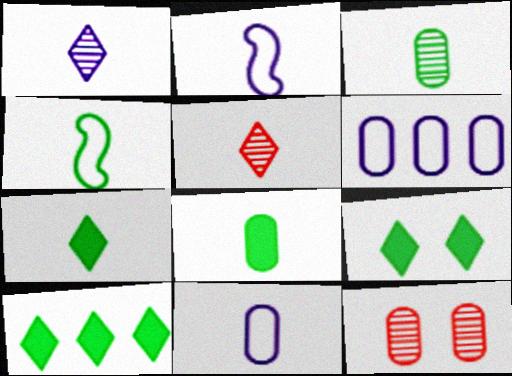[[2, 5, 8], 
[2, 10, 12], 
[3, 4, 7], 
[6, 8, 12], 
[7, 9, 10]]